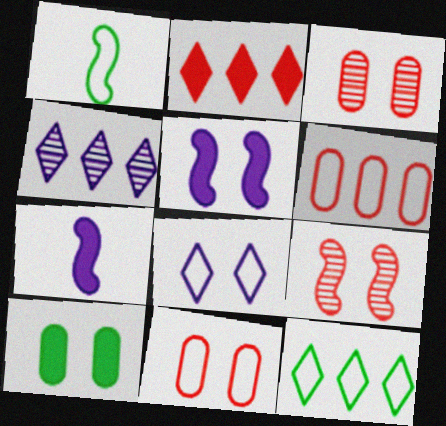[[1, 6, 8], 
[2, 4, 12], 
[2, 7, 10], 
[3, 7, 12], 
[8, 9, 10]]